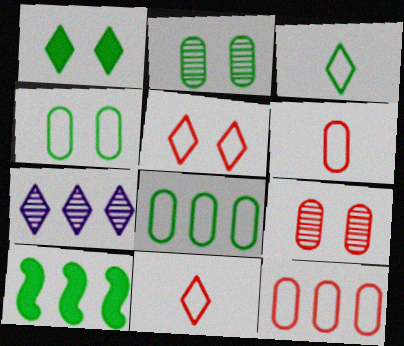[[1, 7, 11], 
[2, 3, 10], 
[7, 10, 12]]